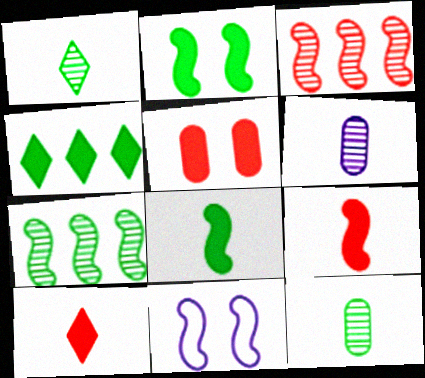[[3, 8, 11], 
[7, 9, 11]]